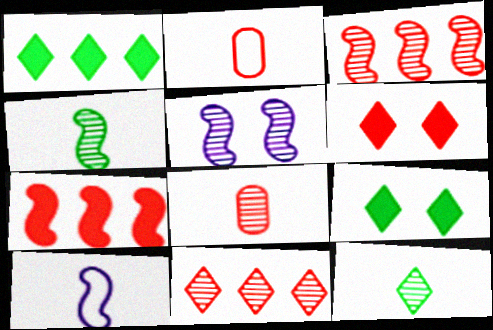[[1, 2, 5], 
[2, 3, 6], 
[3, 4, 5]]